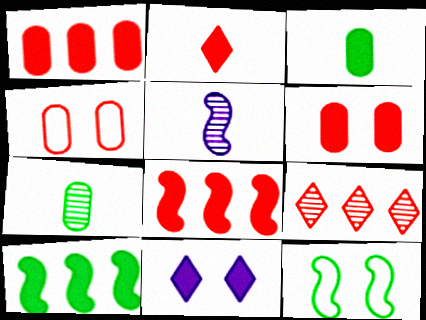[[2, 6, 8], 
[3, 8, 11], 
[5, 8, 12]]